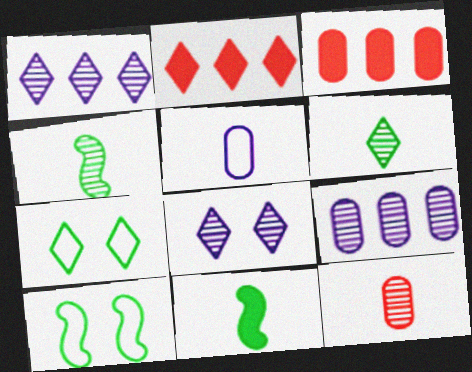[]